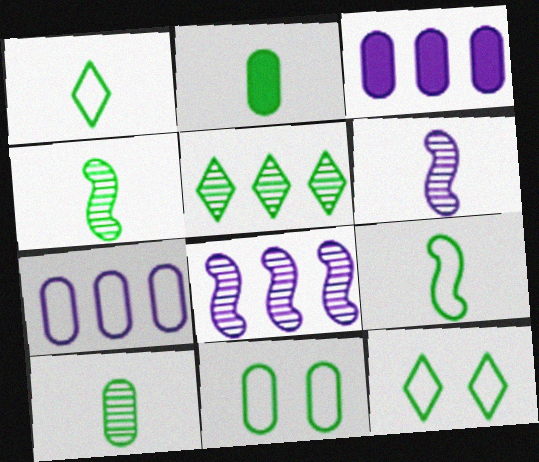[[1, 2, 4]]